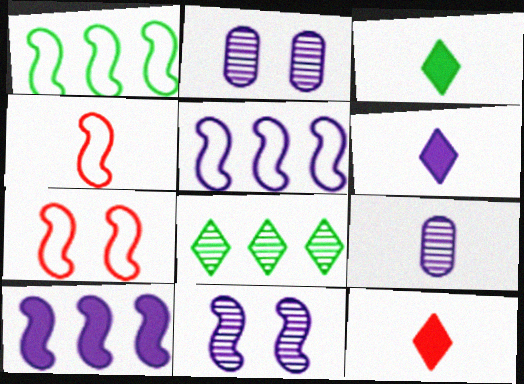[[1, 2, 12], 
[2, 5, 6], 
[3, 4, 9], 
[3, 6, 12]]